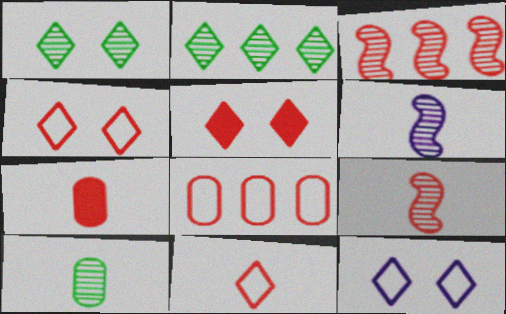[[1, 5, 12], 
[3, 4, 7], 
[5, 8, 9], 
[7, 9, 11]]